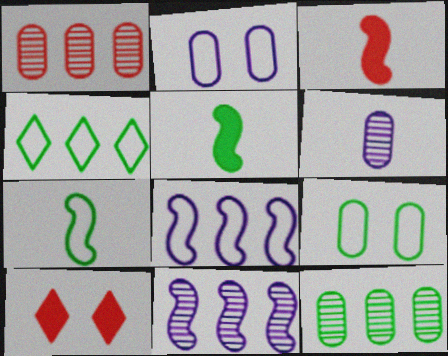[[4, 7, 9]]